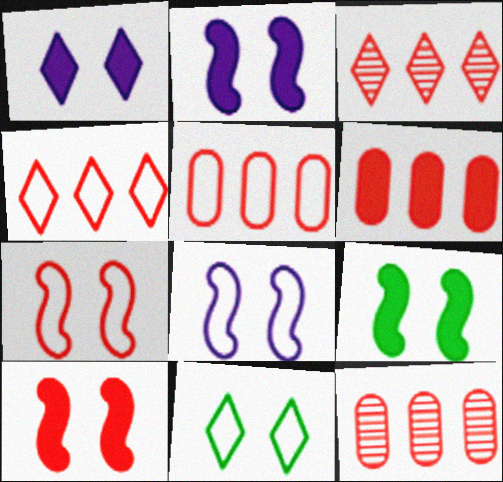[[2, 9, 10], 
[5, 6, 12]]